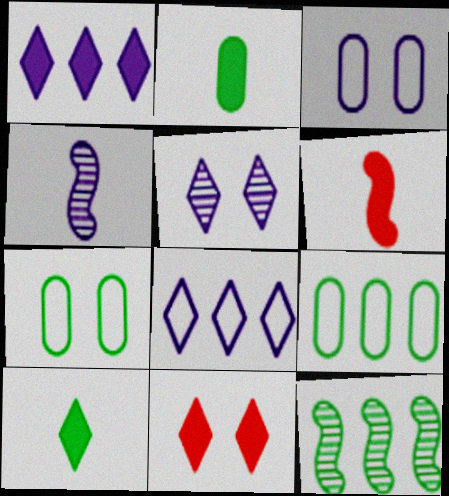[[1, 3, 4], 
[1, 10, 11], 
[4, 9, 11], 
[5, 6, 9], 
[7, 10, 12]]